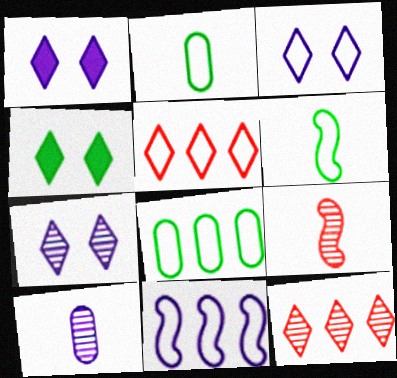[[1, 3, 7], 
[1, 8, 9], 
[1, 10, 11], 
[5, 8, 11]]